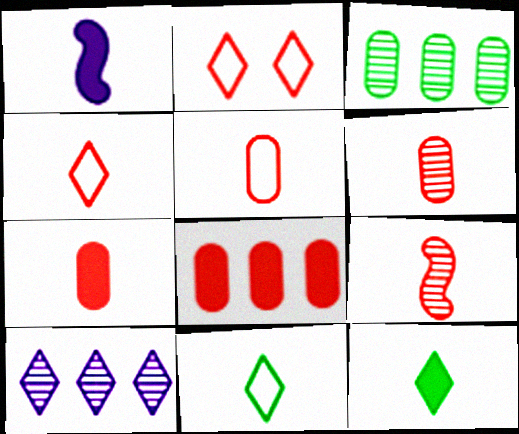[[1, 2, 3], 
[1, 6, 11], 
[1, 7, 12], 
[2, 8, 9], 
[2, 10, 12], 
[4, 7, 9], 
[5, 6, 7]]